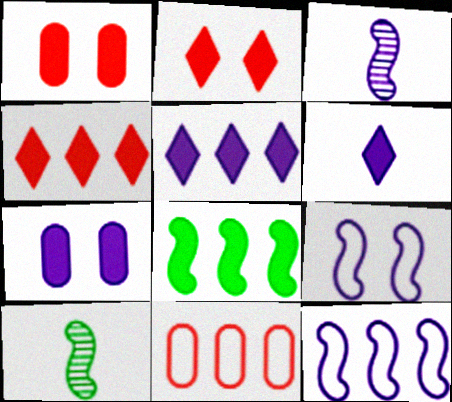[[1, 6, 8]]